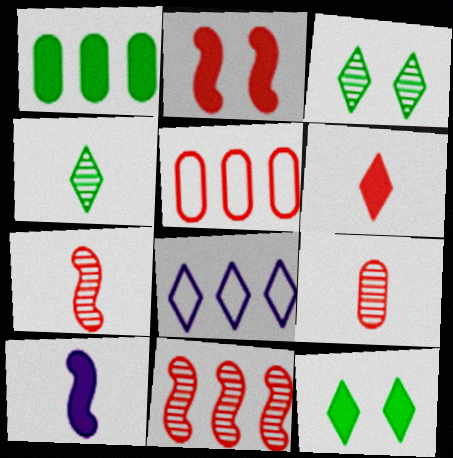[[1, 8, 11], 
[3, 5, 10], 
[3, 6, 8]]